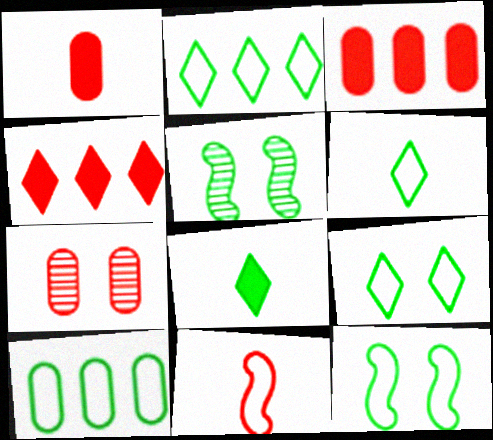[[2, 6, 9], 
[4, 7, 11], 
[5, 8, 10], 
[6, 10, 12]]